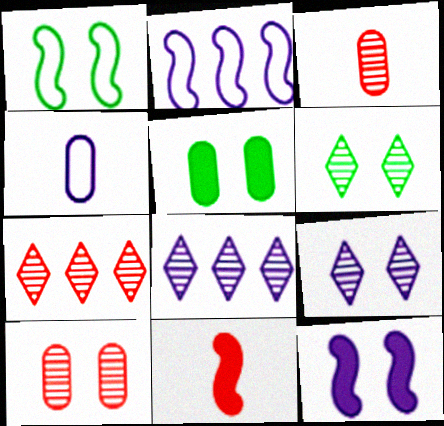[[1, 5, 6], 
[4, 8, 12]]